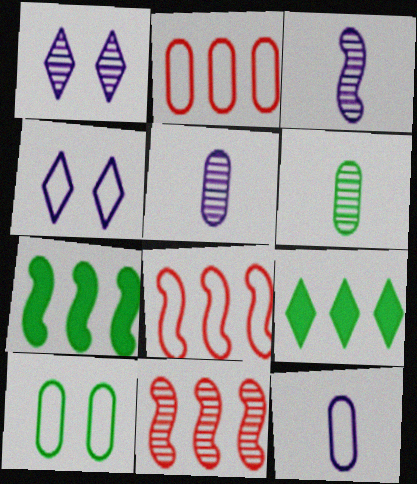[[1, 6, 11], 
[2, 10, 12]]